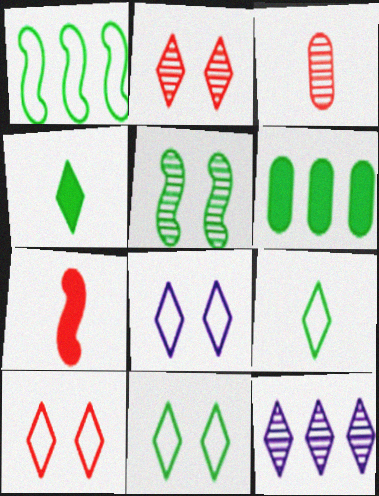[[3, 5, 12], 
[4, 10, 12], 
[5, 6, 9], 
[8, 10, 11]]